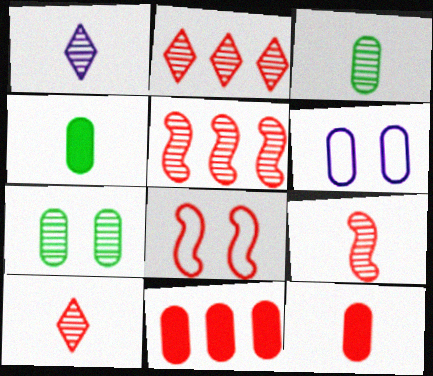[[1, 3, 9], 
[1, 5, 7], 
[2, 8, 12], 
[3, 6, 11], 
[8, 10, 11]]